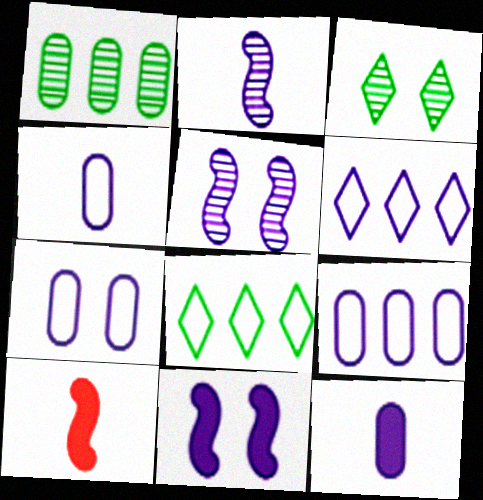[[3, 9, 10], 
[4, 7, 9], 
[5, 6, 12]]